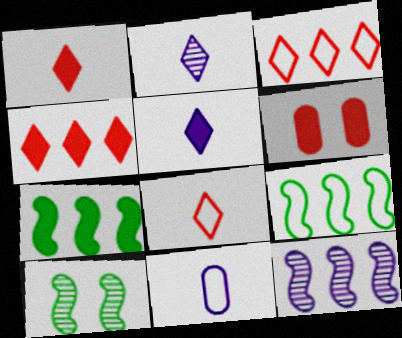[[2, 6, 9], 
[4, 10, 11], 
[5, 6, 7]]